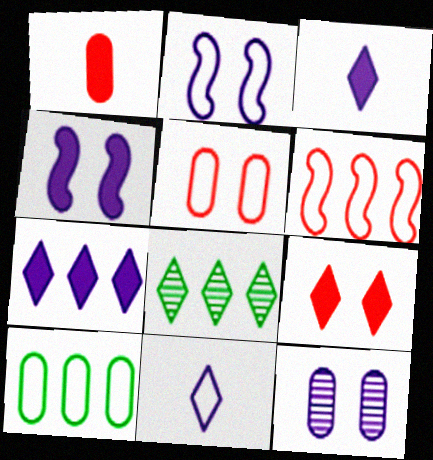[[1, 2, 8], 
[1, 10, 12], 
[8, 9, 11]]